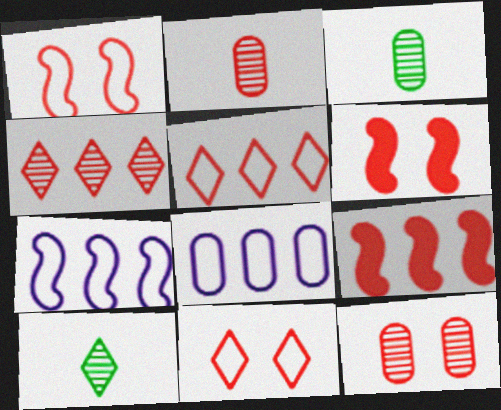[[2, 5, 6], 
[2, 9, 11], 
[6, 8, 10], 
[6, 11, 12]]